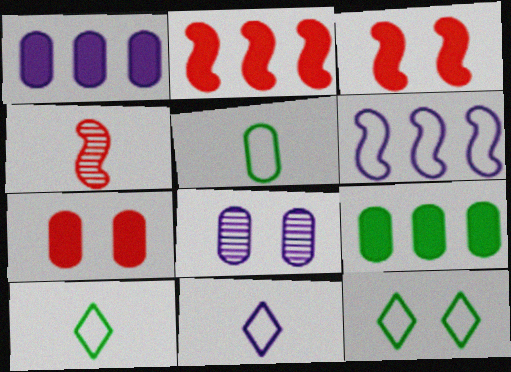[[1, 4, 12], 
[2, 8, 10], 
[3, 8, 12]]